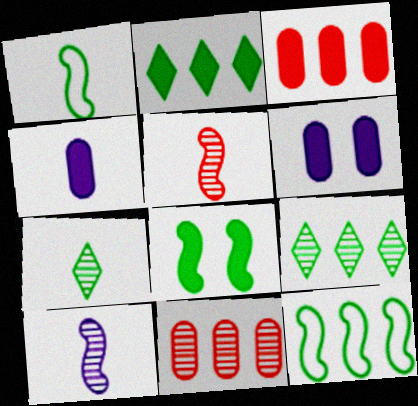[]